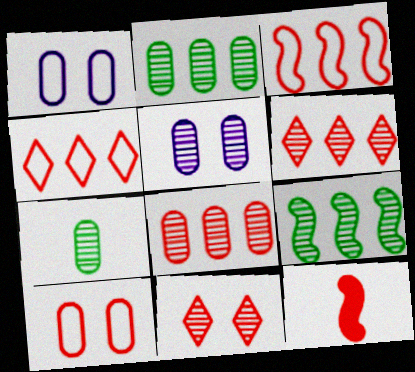[[5, 7, 8], 
[6, 10, 12]]